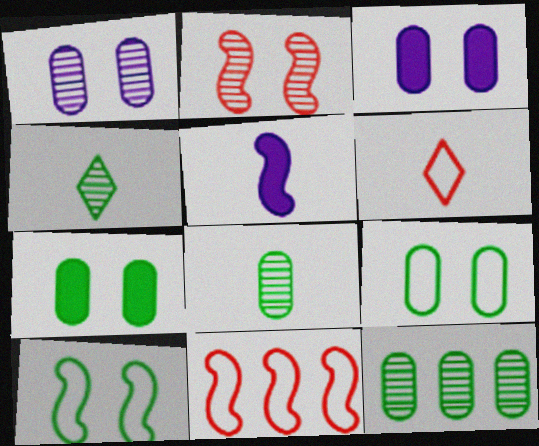[[3, 4, 11], 
[5, 6, 8]]